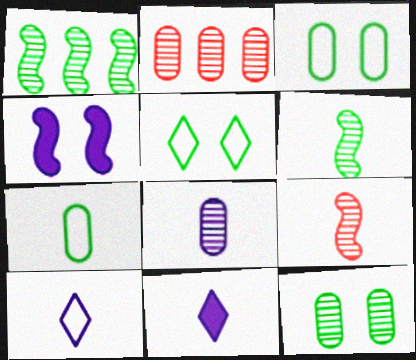[[2, 8, 12], 
[7, 9, 11]]